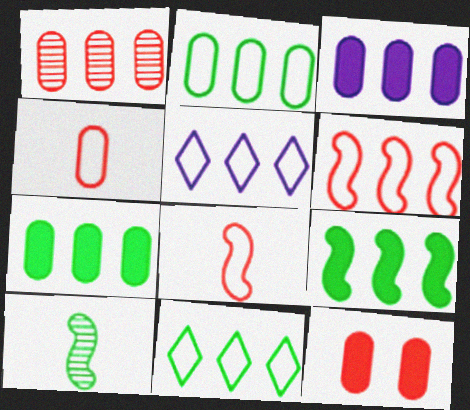[[1, 2, 3], 
[1, 4, 12], 
[1, 5, 9], 
[2, 5, 6], 
[5, 10, 12]]